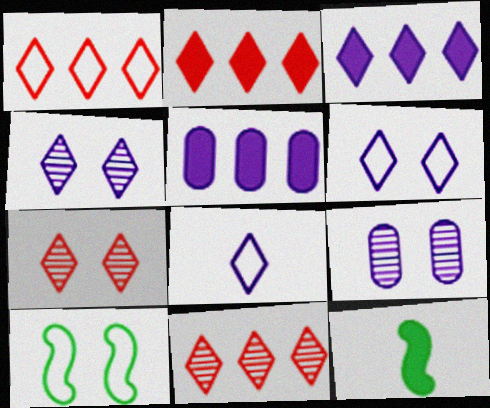[[1, 2, 11], 
[1, 9, 12], 
[3, 4, 8]]